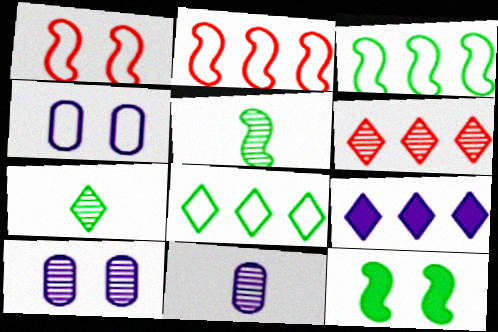[[3, 5, 12], 
[5, 6, 10], 
[6, 8, 9]]